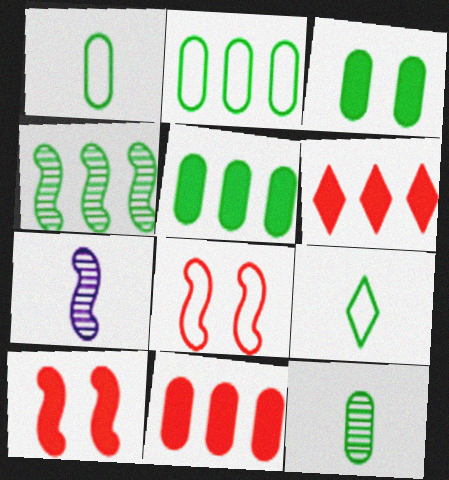[[2, 3, 12], 
[3, 4, 9]]